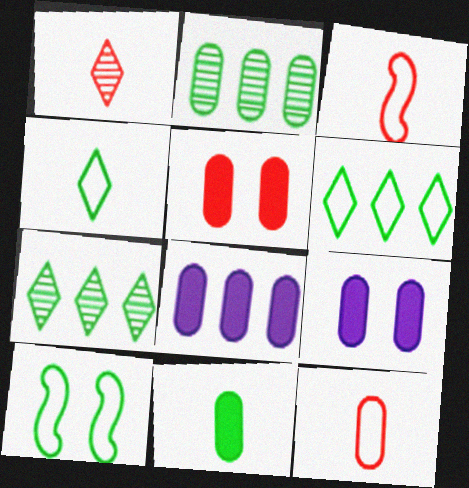[[1, 8, 10], 
[2, 9, 12], 
[3, 7, 9], 
[5, 8, 11], 
[7, 10, 11]]